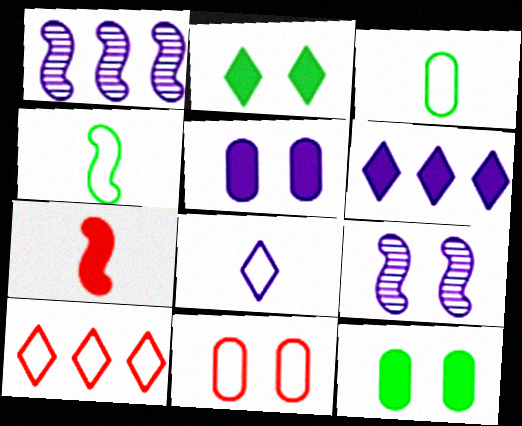[[1, 5, 8], 
[2, 9, 11], 
[6, 7, 12]]